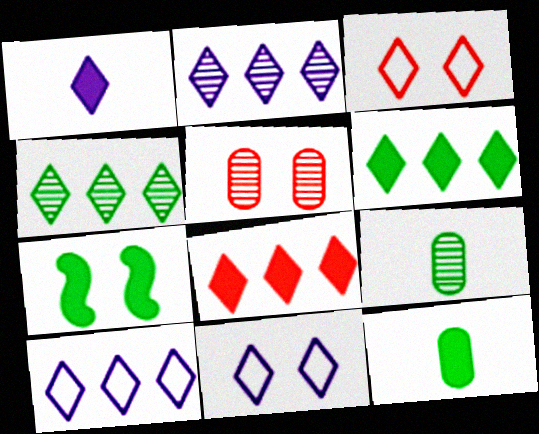[[1, 2, 11], 
[1, 3, 4], 
[4, 8, 10], 
[5, 7, 11], 
[6, 7, 12]]